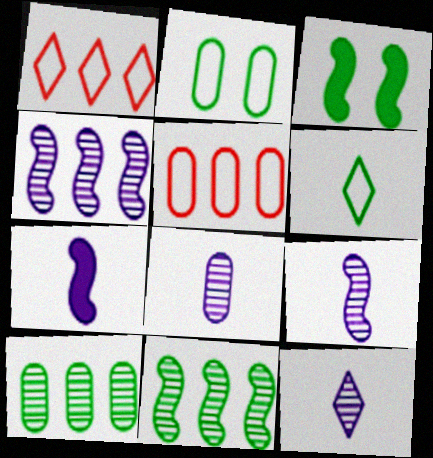[[1, 3, 8], 
[3, 5, 12], 
[3, 6, 10], 
[8, 9, 12]]